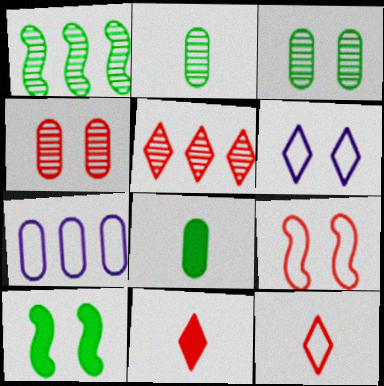[[4, 6, 10], 
[4, 7, 8]]